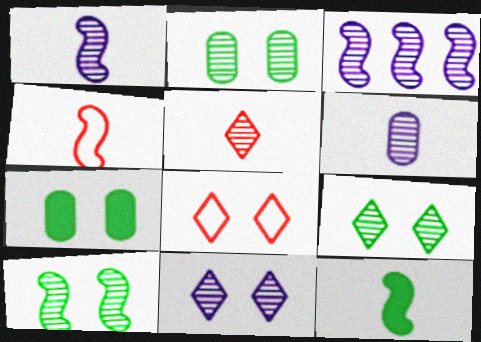[[1, 4, 12], 
[2, 3, 5], 
[2, 9, 10], 
[3, 6, 11]]